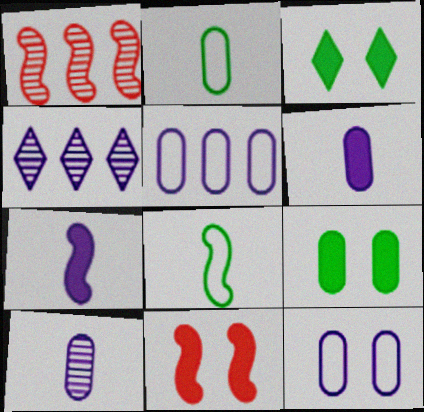[[2, 4, 11], 
[4, 7, 12]]